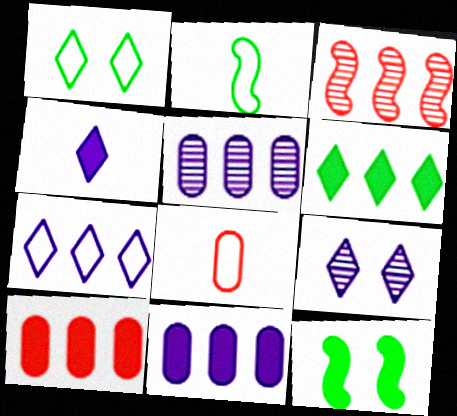[[2, 9, 10], 
[4, 7, 9], 
[4, 10, 12]]